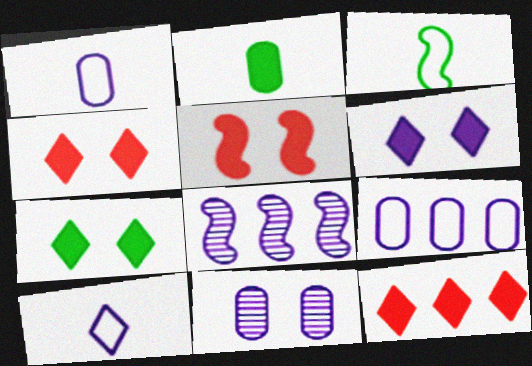[[1, 6, 8], 
[3, 5, 8], 
[3, 11, 12], 
[4, 6, 7]]